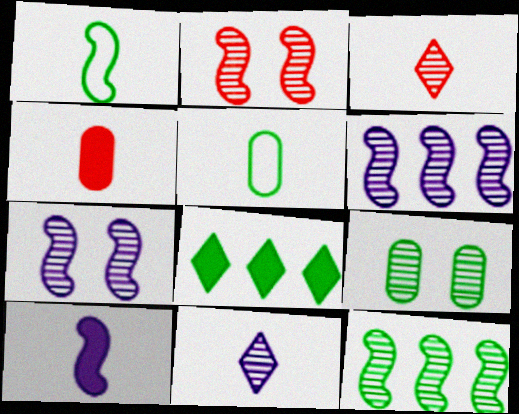[[1, 4, 11], 
[1, 8, 9], 
[3, 5, 10], 
[3, 6, 9]]